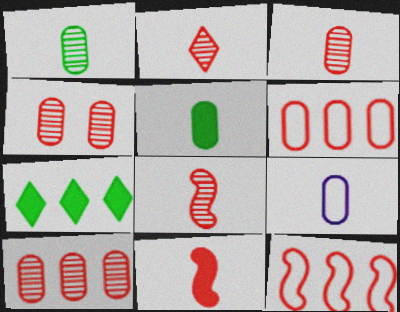[[2, 3, 8], 
[3, 4, 10], 
[3, 5, 9]]